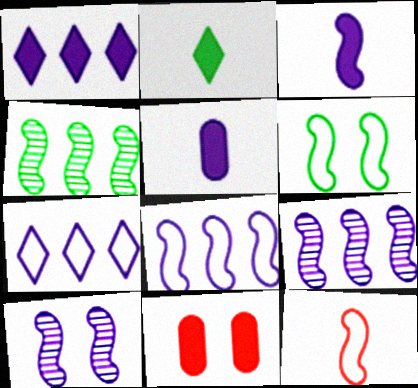[[3, 8, 10], 
[5, 7, 10], 
[6, 8, 12]]